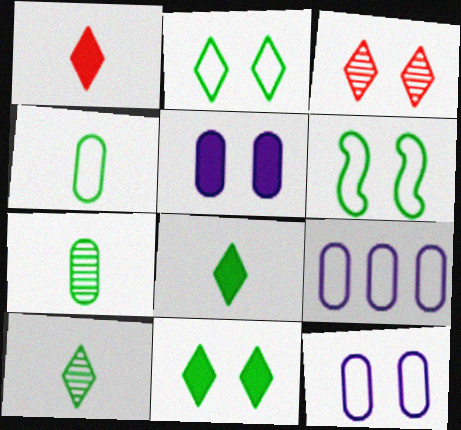[[3, 5, 6]]